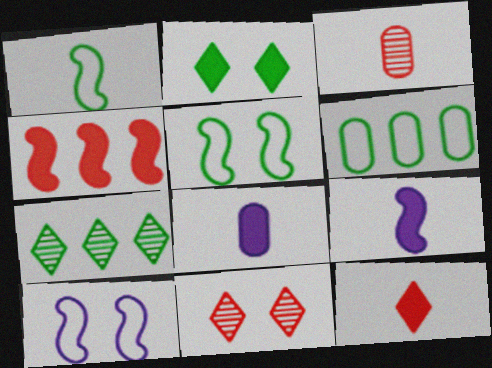[[2, 4, 8], 
[6, 9, 11]]